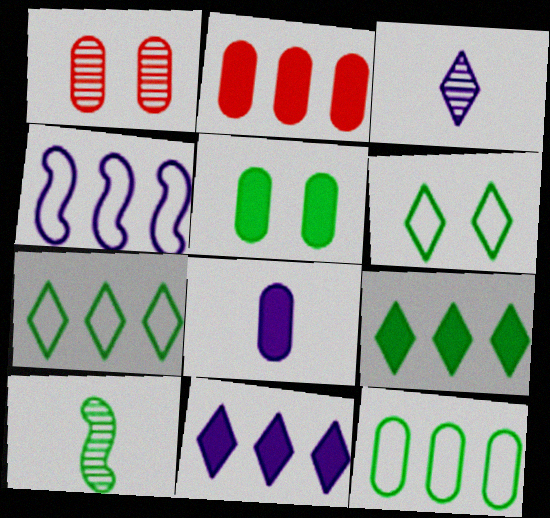[[1, 8, 12], 
[2, 5, 8], 
[5, 7, 10]]